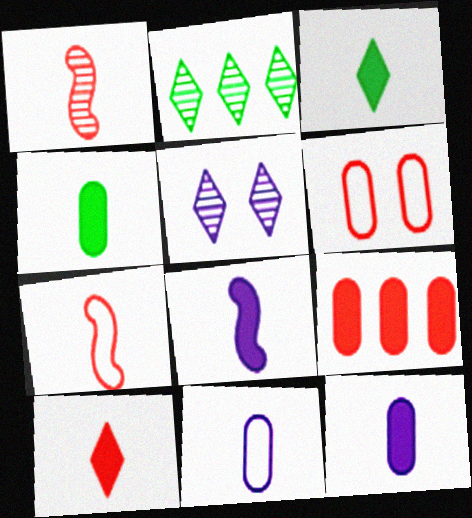[[1, 3, 11], 
[2, 6, 8], 
[4, 8, 10]]